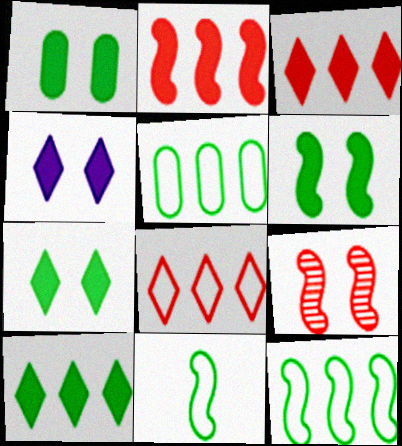[[1, 6, 7]]